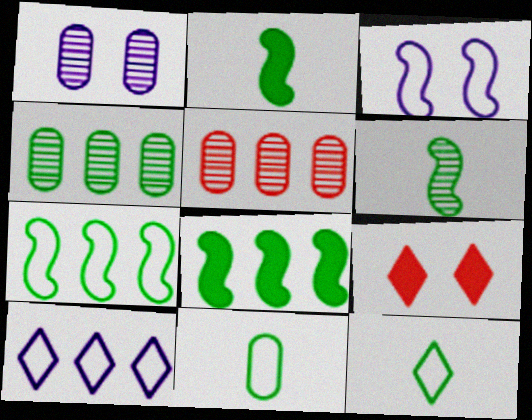[[5, 8, 10]]